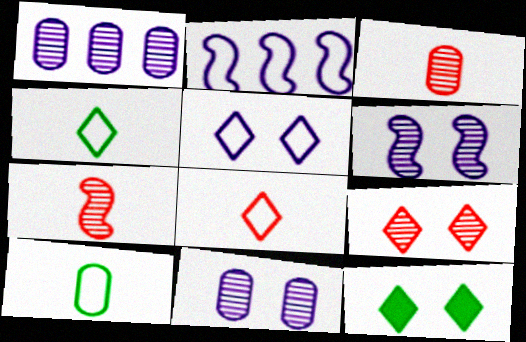[[2, 3, 12], 
[5, 9, 12]]